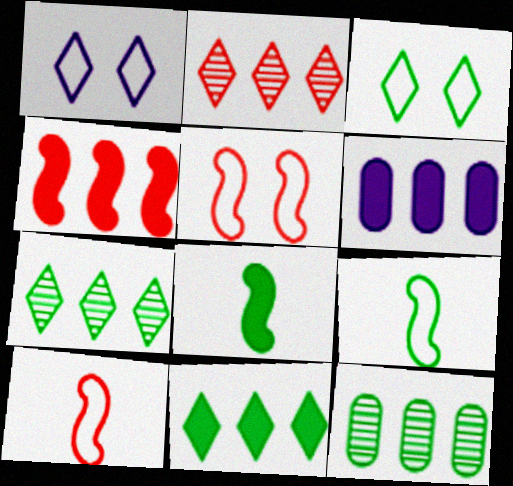[[3, 8, 12], 
[4, 6, 11]]